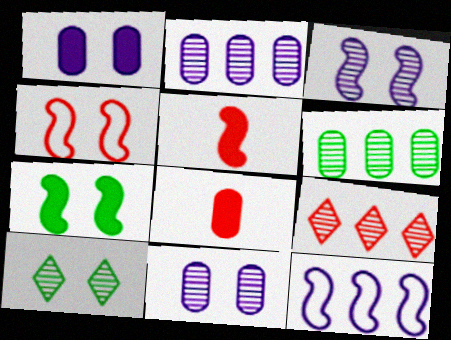[[1, 4, 10], 
[3, 4, 7], 
[4, 8, 9], 
[8, 10, 12]]